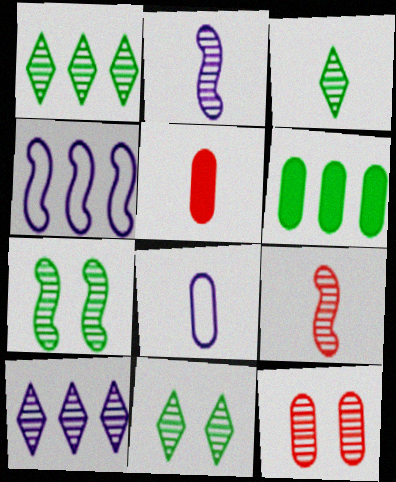[[1, 2, 12], 
[1, 3, 11], 
[4, 5, 11], 
[6, 8, 12]]